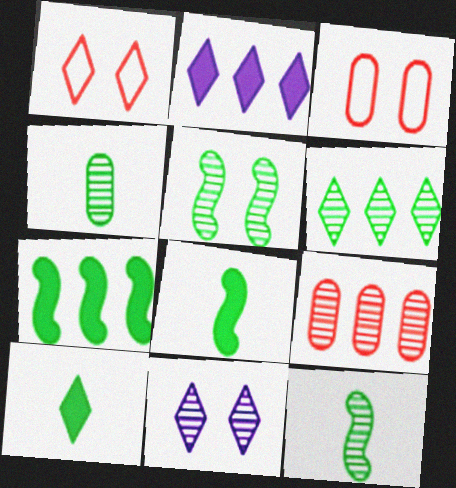[[2, 3, 12], 
[4, 5, 6], 
[9, 11, 12]]